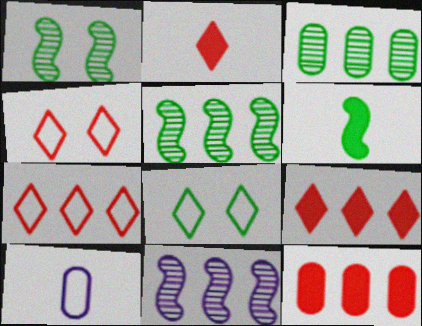[[1, 9, 10], 
[3, 6, 8]]